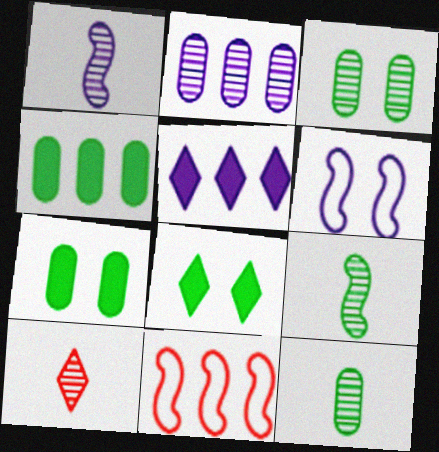[[1, 10, 12], 
[4, 6, 10]]